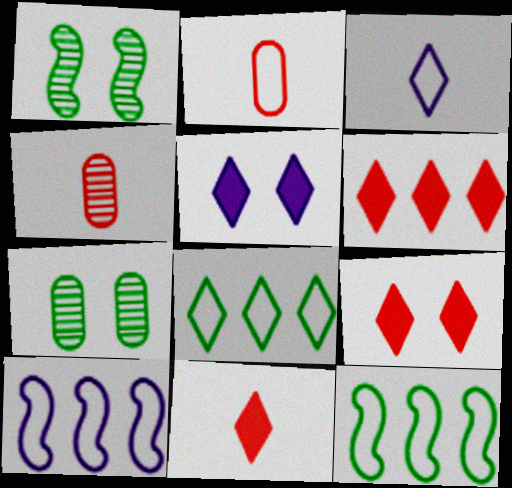[[4, 5, 12], 
[6, 9, 11], 
[7, 10, 11]]